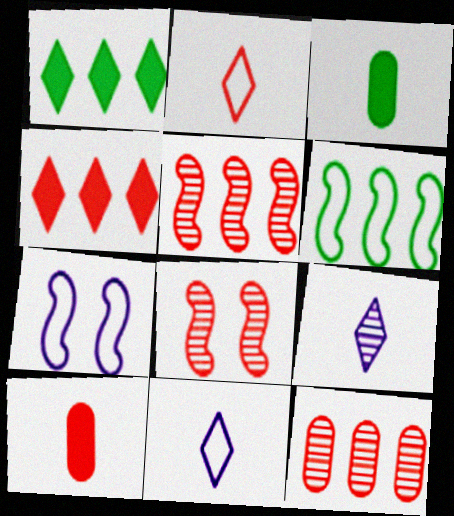[]